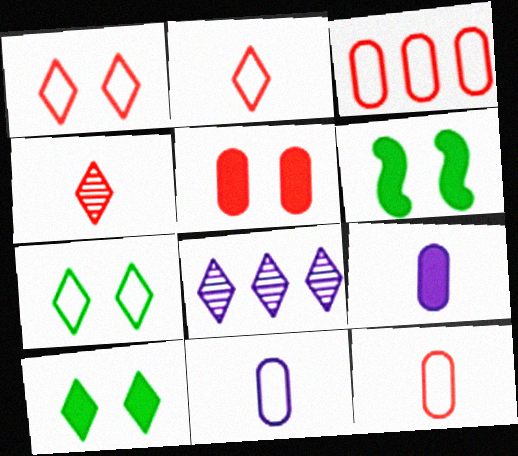[[2, 8, 10], 
[6, 8, 12]]